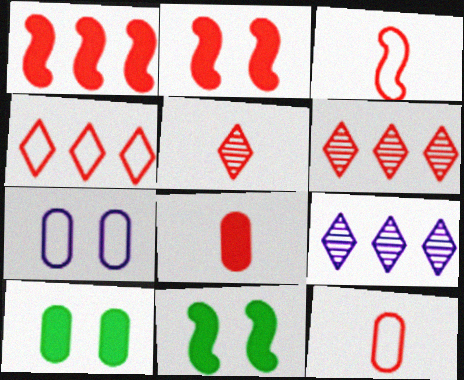[[2, 6, 12], 
[3, 5, 8], 
[3, 9, 10], 
[9, 11, 12]]